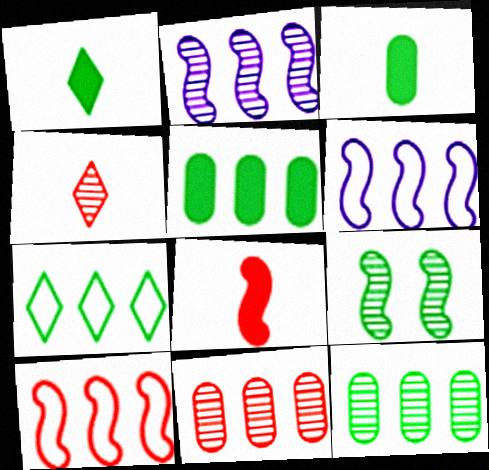[[3, 7, 9], 
[6, 8, 9]]